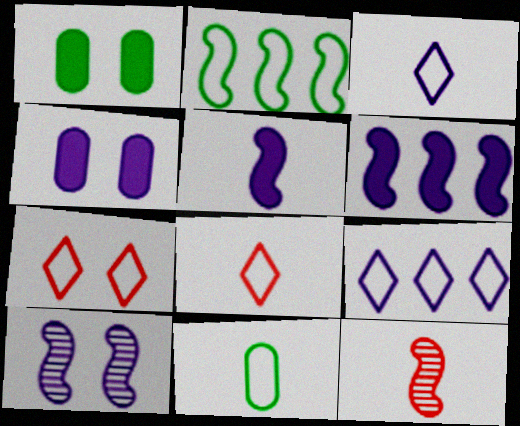[[1, 7, 10], 
[1, 9, 12]]